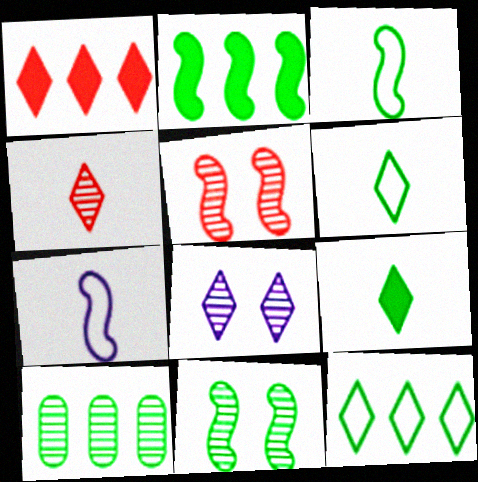[[1, 6, 8], 
[2, 3, 11], 
[2, 5, 7], 
[2, 10, 12]]